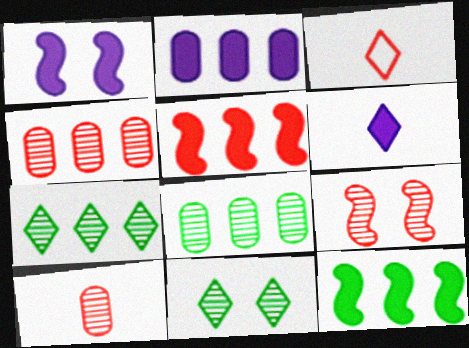[[1, 2, 6], 
[1, 3, 8]]